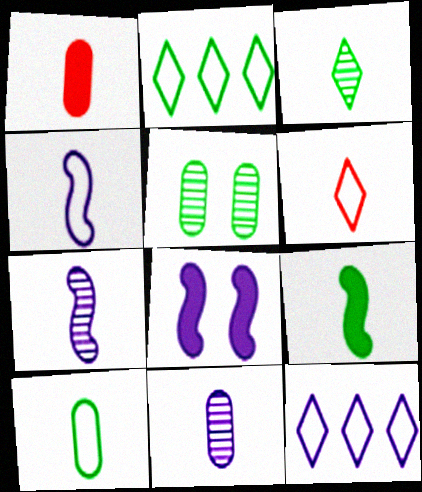[[1, 3, 4], 
[1, 10, 11], 
[2, 5, 9], 
[3, 9, 10], 
[4, 6, 10], 
[6, 9, 11], 
[8, 11, 12]]